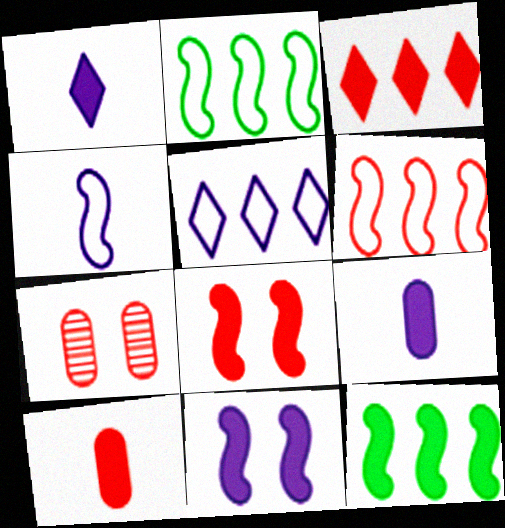[[1, 2, 7], 
[3, 8, 10]]